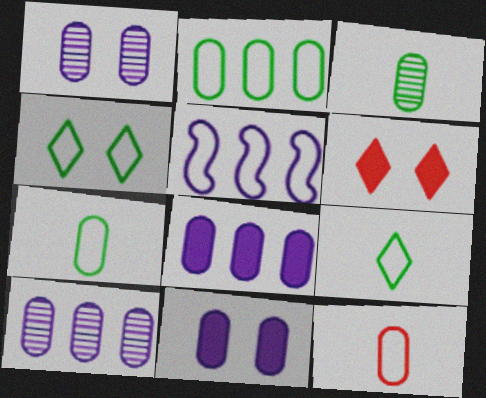[[3, 5, 6], 
[4, 5, 12]]